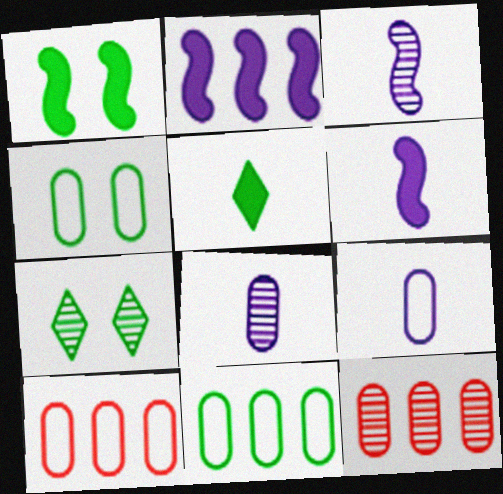[[1, 4, 7], 
[3, 7, 12], 
[4, 9, 10], 
[6, 7, 10]]